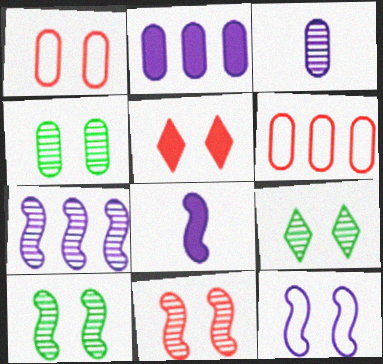[[1, 5, 11], 
[4, 5, 12], 
[4, 9, 10], 
[6, 8, 9], 
[7, 8, 12]]